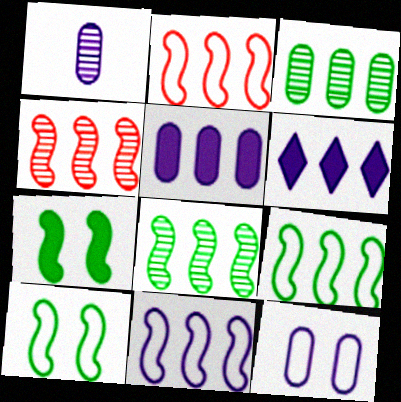[[1, 5, 12], 
[2, 3, 6], 
[2, 9, 11]]